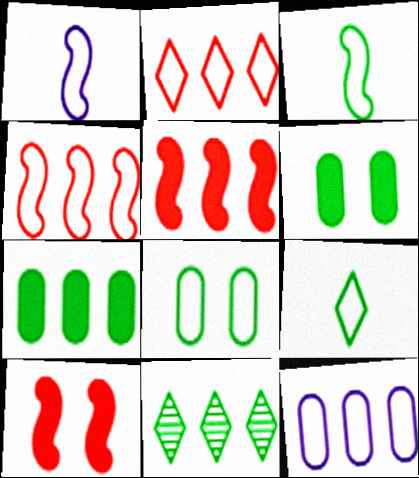[[1, 2, 8], 
[3, 6, 11], 
[5, 11, 12]]